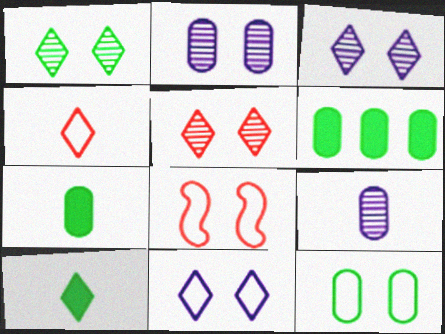[[1, 3, 5], 
[8, 11, 12]]